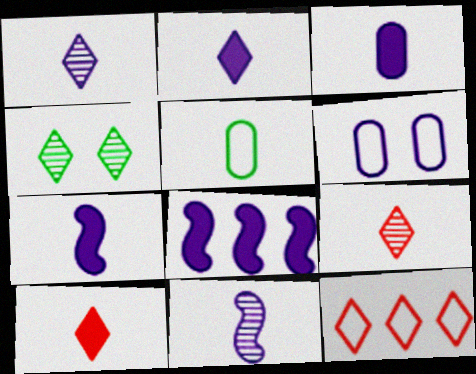[[1, 6, 8], 
[2, 3, 7], 
[2, 4, 12], 
[5, 7, 9], 
[5, 10, 11]]